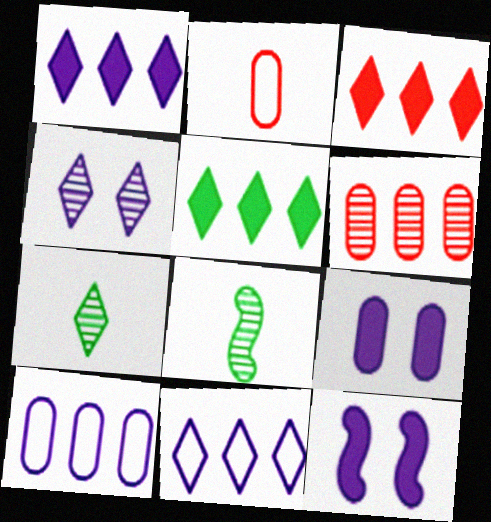[[1, 3, 5], 
[4, 6, 8]]